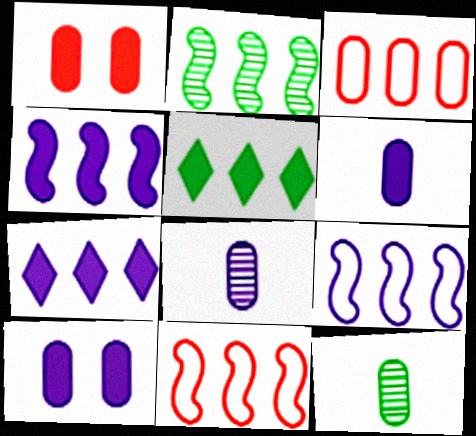[[2, 3, 7], 
[2, 4, 11], 
[3, 10, 12]]